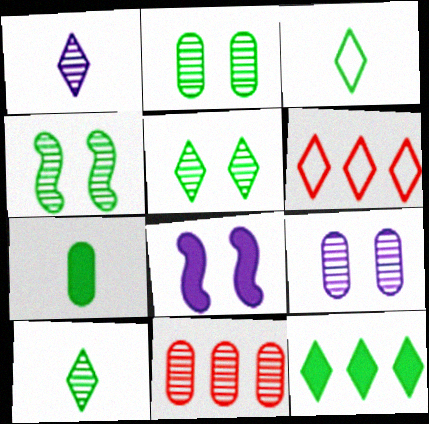[[1, 4, 11], 
[2, 4, 5], 
[3, 5, 12], 
[3, 8, 11]]